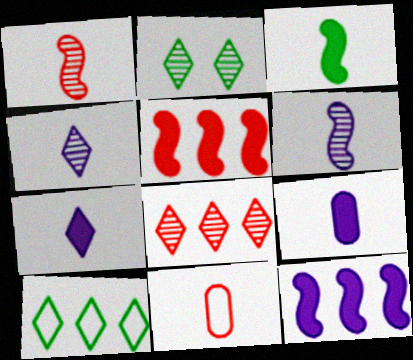[[2, 4, 8], 
[2, 11, 12], 
[3, 4, 11]]